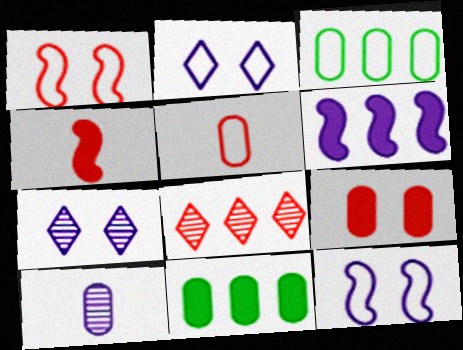[[2, 6, 10], 
[3, 4, 7], 
[3, 6, 8], 
[3, 9, 10]]